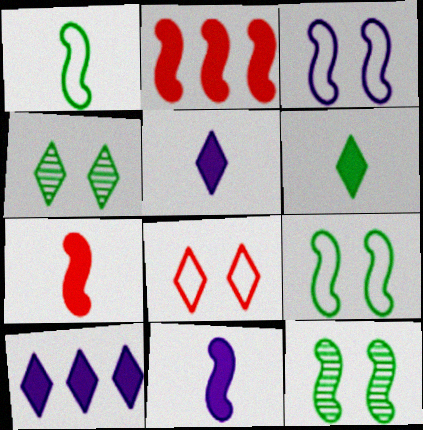[]